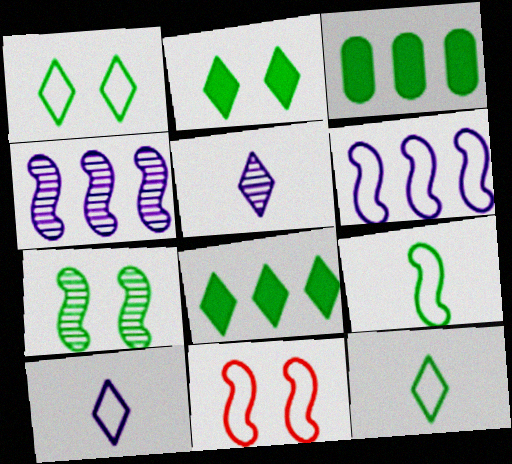[[3, 5, 11], 
[3, 7, 12], 
[6, 9, 11]]